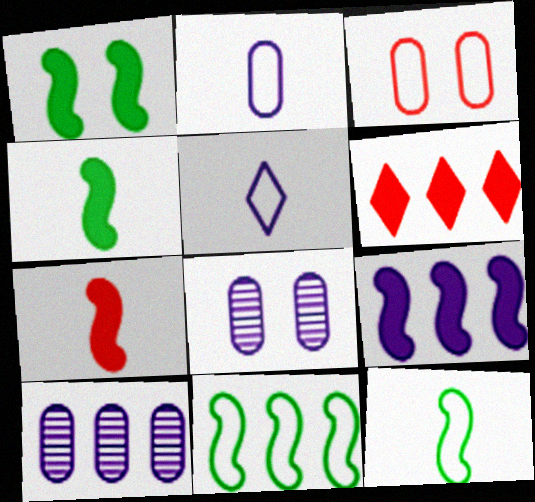[[1, 7, 9], 
[3, 5, 11], 
[5, 8, 9], 
[6, 8, 12], 
[6, 10, 11]]